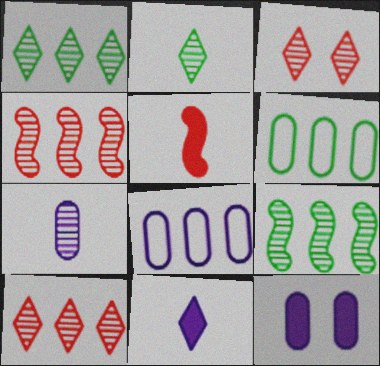[[3, 7, 9], 
[7, 8, 12]]